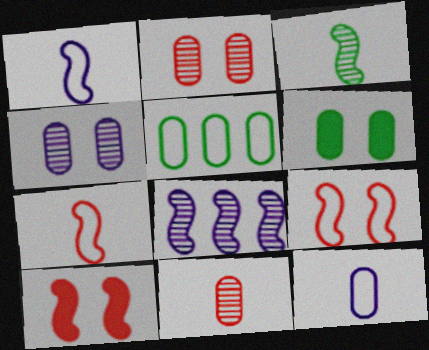[]